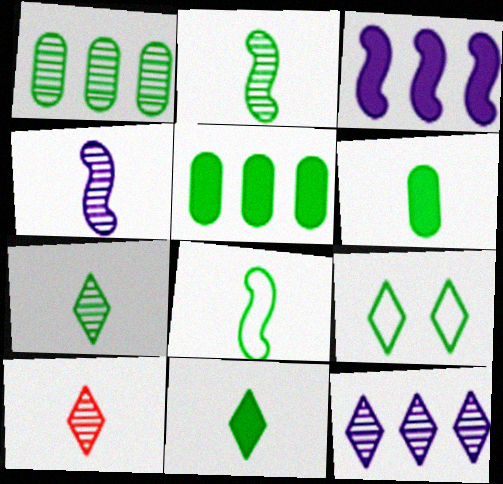[[2, 5, 9], 
[6, 7, 8]]